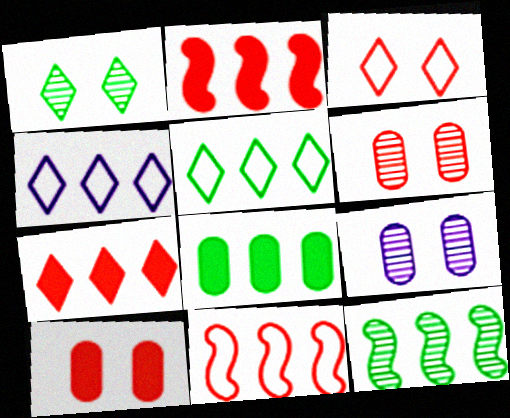[[5, 8, 12]]